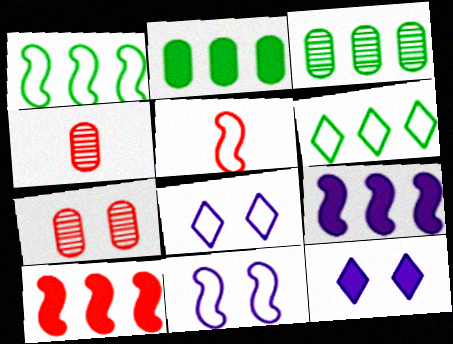[[1, 4, 12], 
[1, 5, 11], 
[3, 5, 12]]